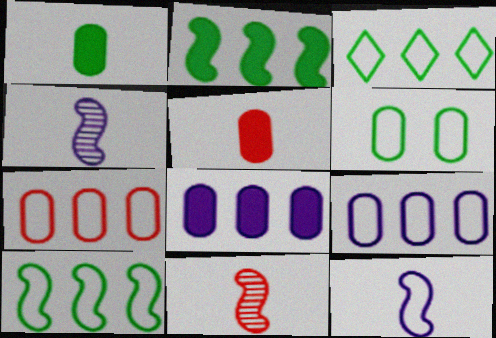[]